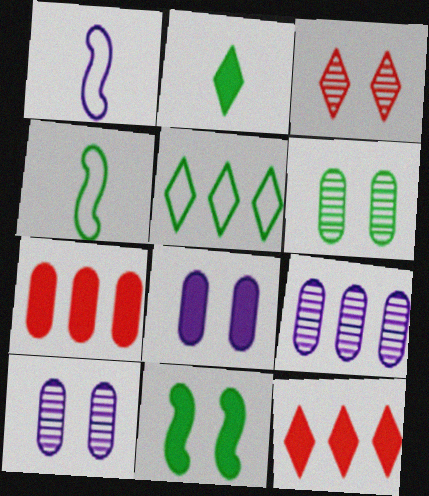[[1, 6, 12], 
[4, 10, 12]]